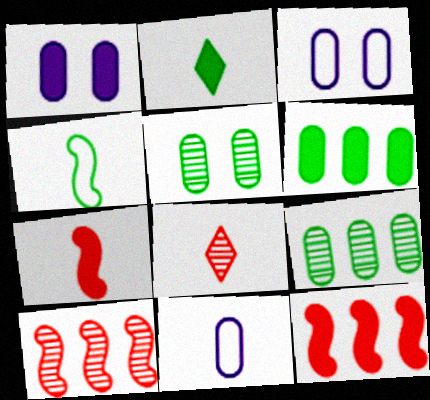[[1, 2, 12], 
[2, 3, 10]]